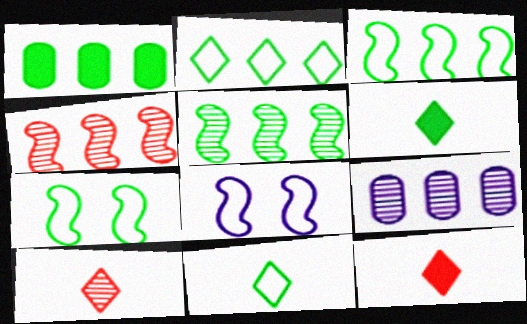[[1, 2, 5], 
[1, 8, 10], 
[7, 9, 12]]